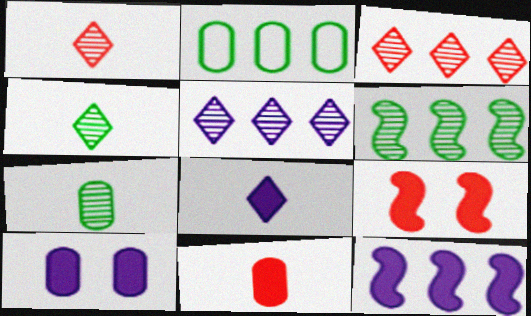[[2, 3, 12], 
[8, 10, 12]]